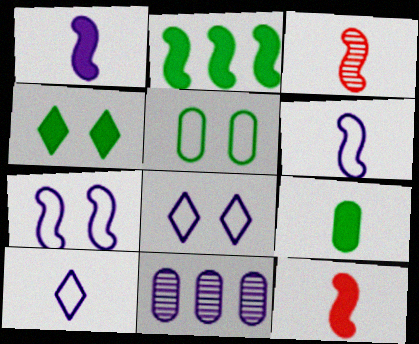[[1, 8, 11], 
[2, 3, 7], 
[2, 4, 9], 
[3, 9, 10]]